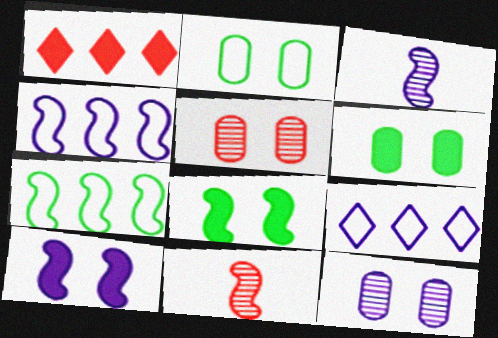[[1, 2, 3], 
[3, 4, 10], 
[4, 8, 11], 
[6, 9, 11], 
[7, 10, 11]]